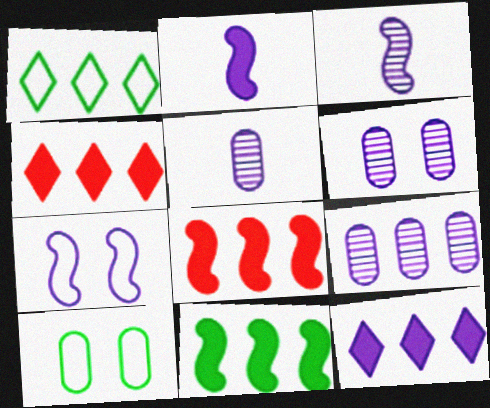[[1, 8, 9], 
[3, 4, 10], 
[5, 6, 9], 
[5, 7, 12]]